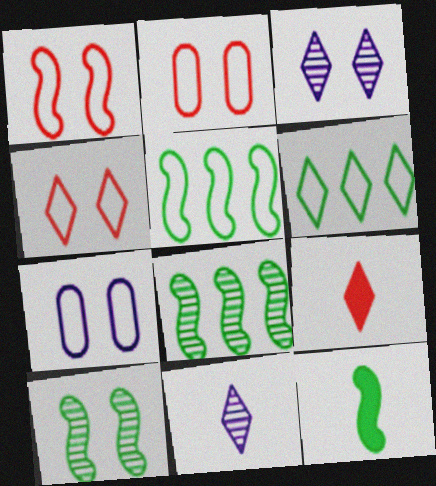[[1, 2, 4], 
[3, 6, 9], 
[5, 10, 12], 
[7, 8, 9]]